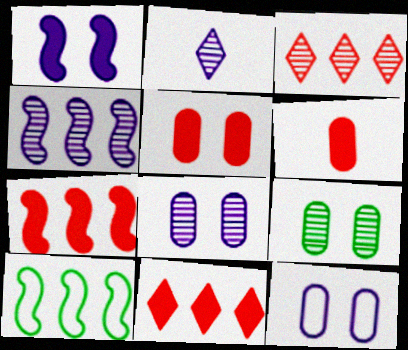[[2, 4, 8], 
[2, 5, 10], 
[4, 7, 10], 
[5, 9, 12]]